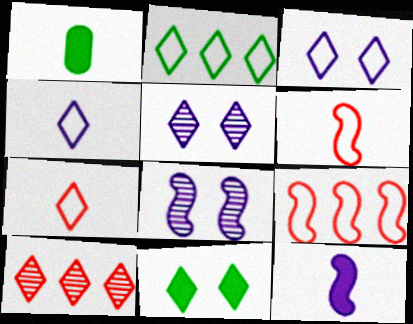[[1, 5, 9], 
[2, 3, 7], 
[4, 10, 11]]